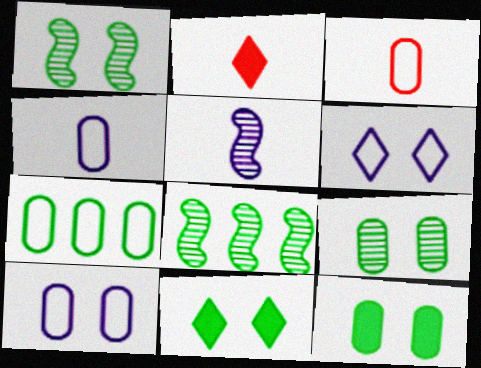[[2, 8, 10], 
[3, 7, 10]]